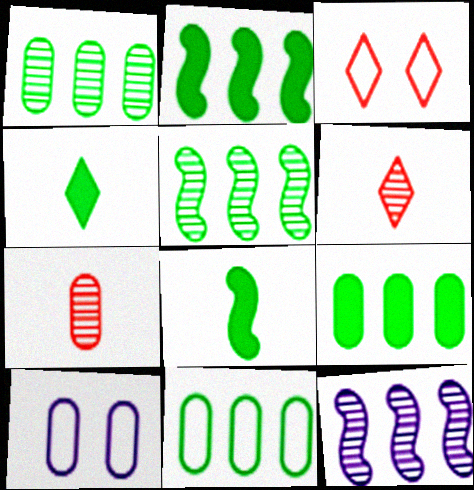[[1, 9, 11], 
[2, 6, 10], 
[7, 9, 10]]